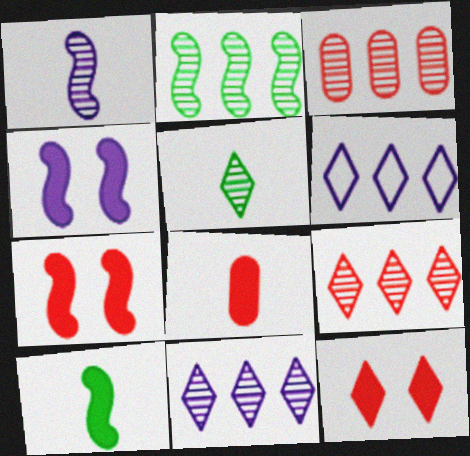[[2, 3, 11], 
[5, 6, 12]]